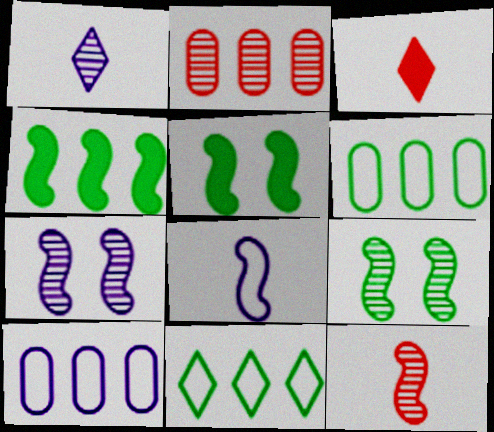[[1, 2, 9], 
[3, 6, 7], 
[3, 9, 10]]